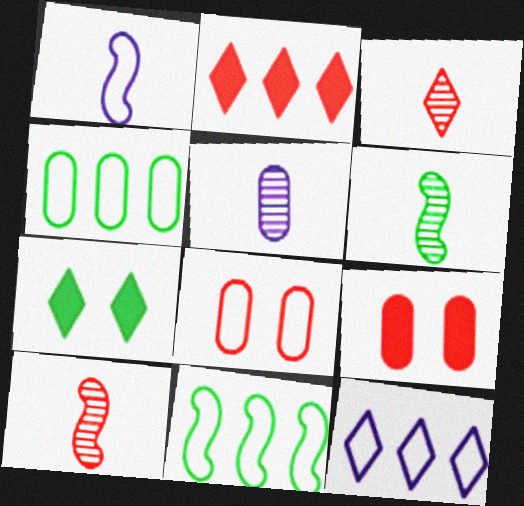[[2, 8, 10], 
[3, 5, 6], 
[3, 7, 12], 
[4, 5, 9], 
[4, 6, 7], 
[6, 9, 12]]